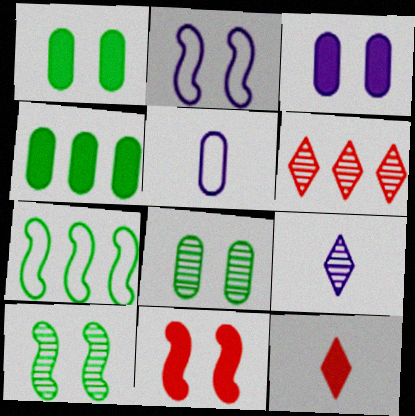[[2, 10, 11]]